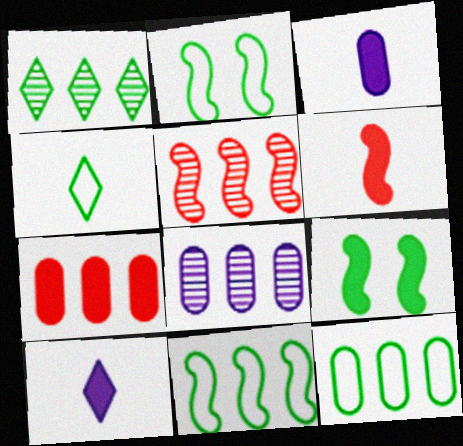[[1, 5, 8], 
[2, 4, 12], 
[7, 8, 12], 
[7, 9, 10]]